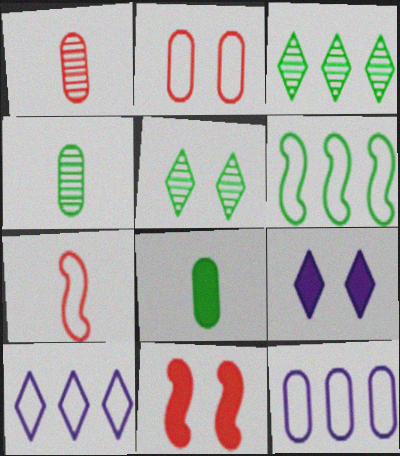[[1, 6, 9], 
[4, 10, 11], 
[5, 6, 8]]